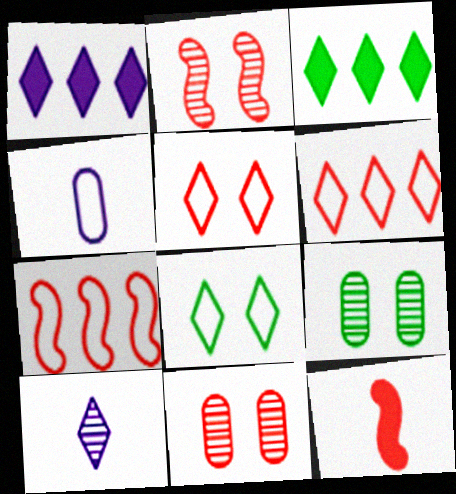[[2, 3, 4], 
[2, 7, 12], 
[3, 5, 10], 
[4, 7, 8], 
[6, 11, 12]]